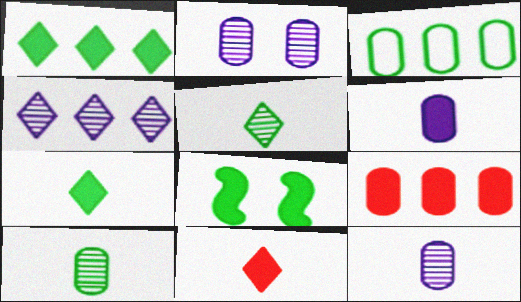[[3, 5, 8]]